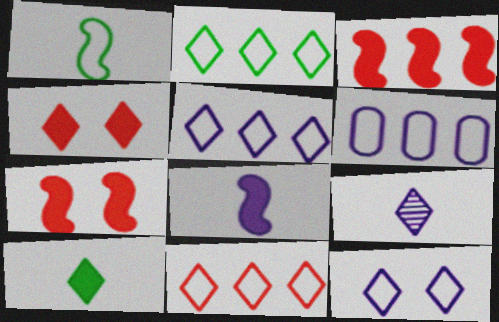[[2, 4, 9], 
[2, 5, 11]]